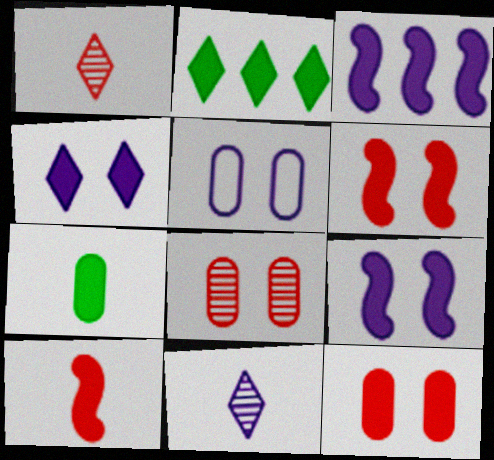[[3, 5, 11]]